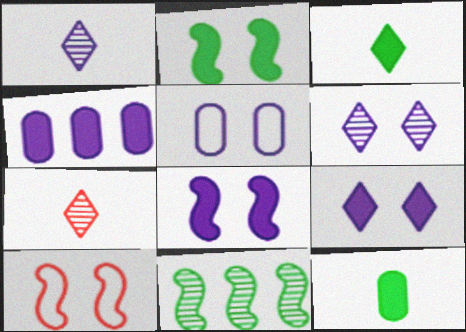[[5, 6, 8]]